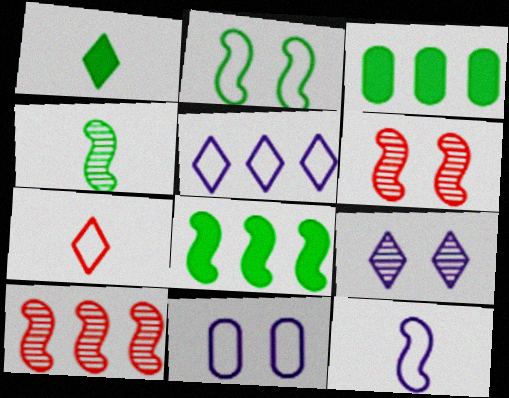[[1, 10, 11], 
[2, 4, 8], 
[3, 5, 10], 
[5, 11, 12], 
[6, 8, 12]]